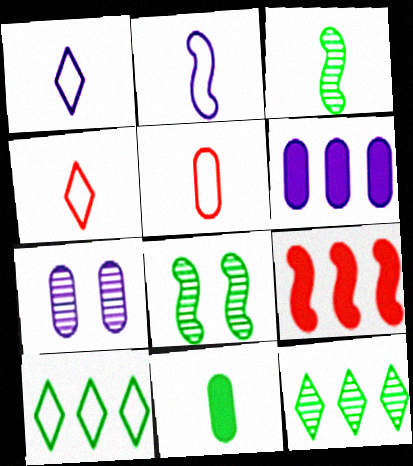[[2, 8, 9], 
[4, 6, 8], 
[8, 10, 11]]